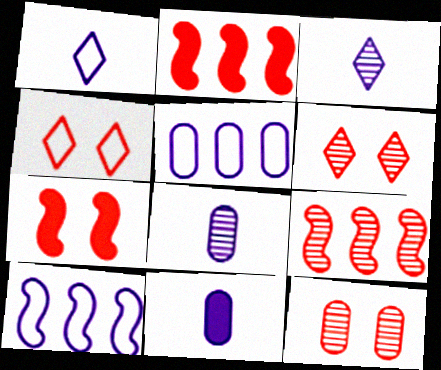[[4, 7, 12]]